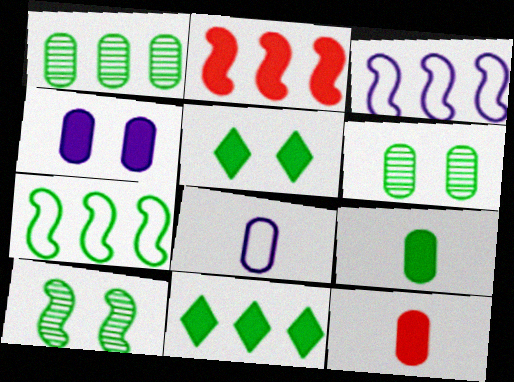[[1, 7, 11]]